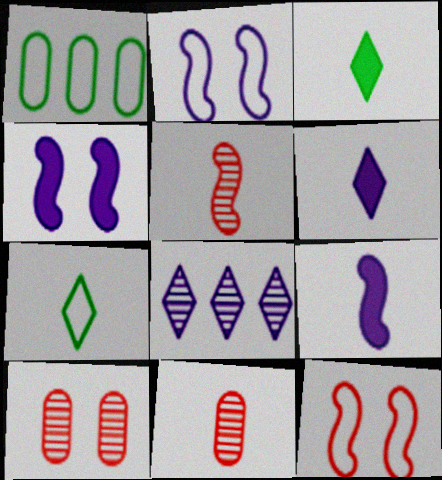[[7, 9, 11]]